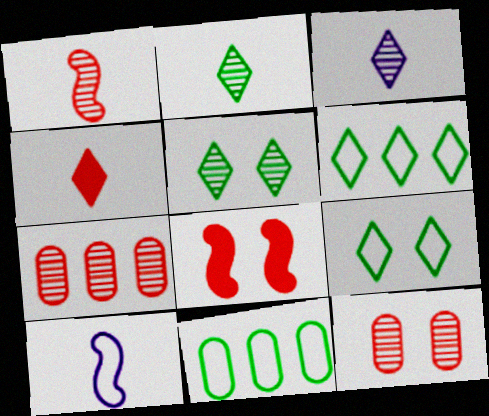[[3, 8, 11]]